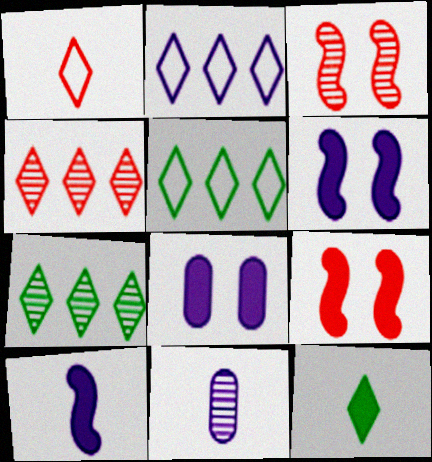[[2, 6, 11], 
[3, 7, 11], 
[5, 9, 11]]